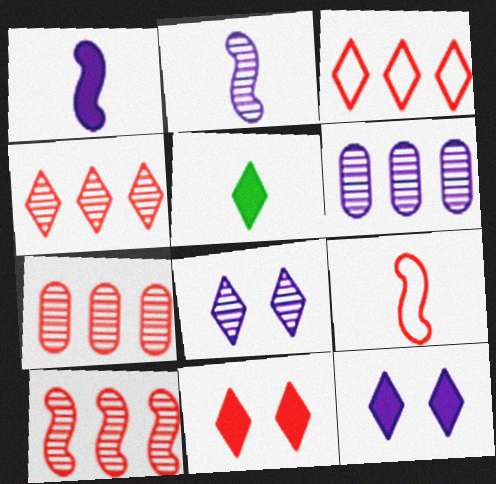[[2, 6, 8], 
[3, 5, 8], 
[4, 7, 10], 
[7, 9, 11]]